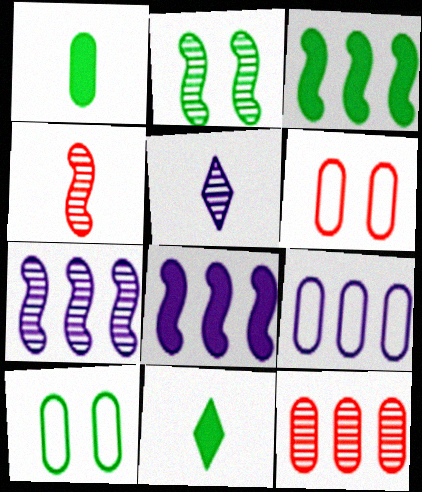[[2, 4, 7], 
[2, 5, 12], 
[3, 5, 6], 
[6, 7, 11]]